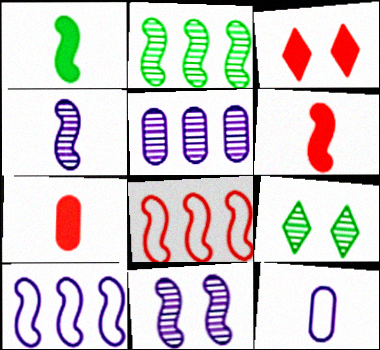[[1, 8, 11], 
[2, 3, 12], 
[7, 9, 10]]